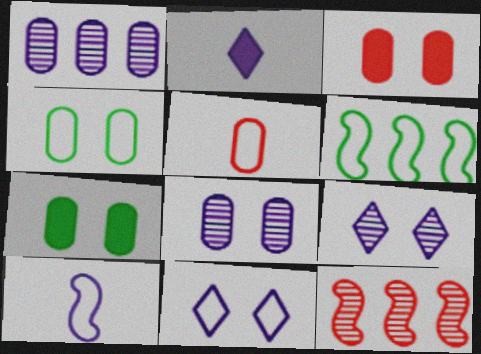[[1, 5, 7], 
[2, 4, 12], 
[3, 4, 8], 
[5, 6, 11]]